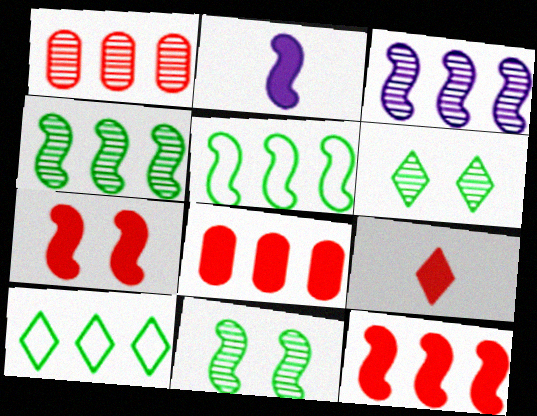[[3, 5, 12], 
[3, 8, 10], 
[7, 8, 9]]